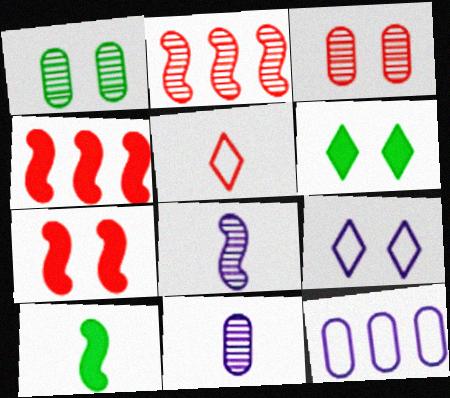[[1, 7, 9], 
[3, 4, 5], 
[5, 10, 11]]